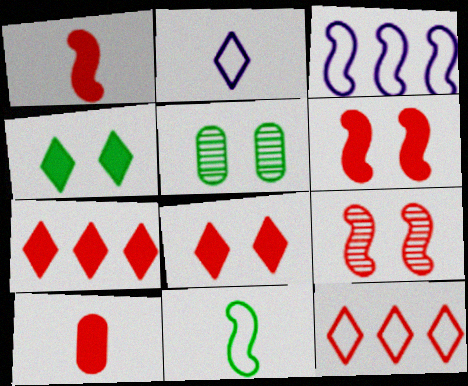[[6, 7, 10], 
[9, 10, 12]]